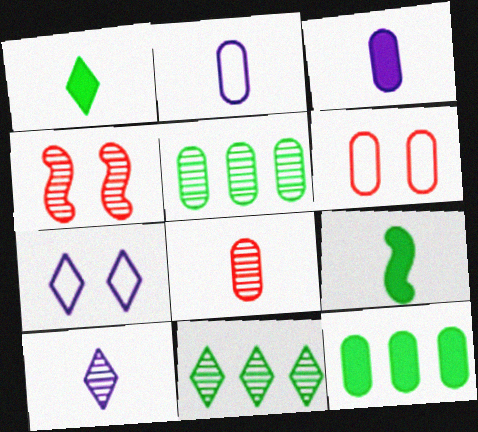[[3, 5, 6], 
[4, 5, 10]]